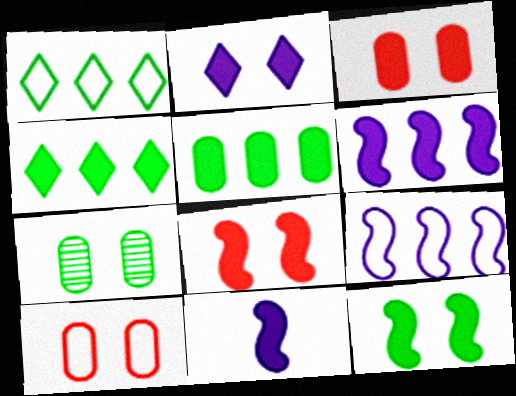[[2, 3, 12], 
[3, 4, 11]]